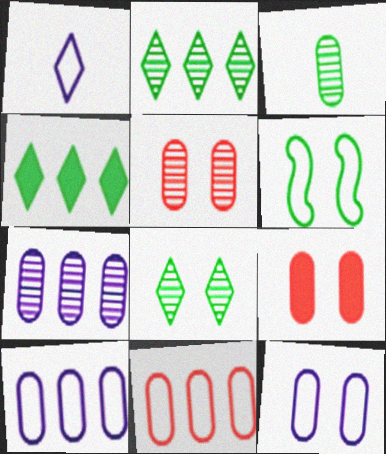[[1, 6, 11], 
[3, 4, 6], 
[3, 5, 7], 
[3, 9, 10]]